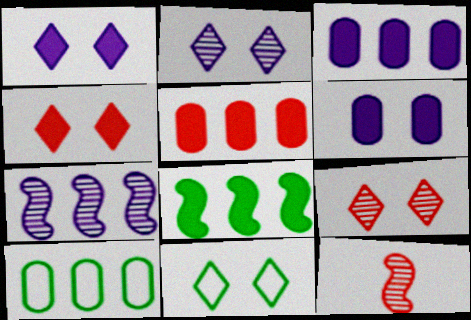[[1, 9, 11], 
[1, 10, 12], 
[2, 4, 11], 
[3, 11, 12]]